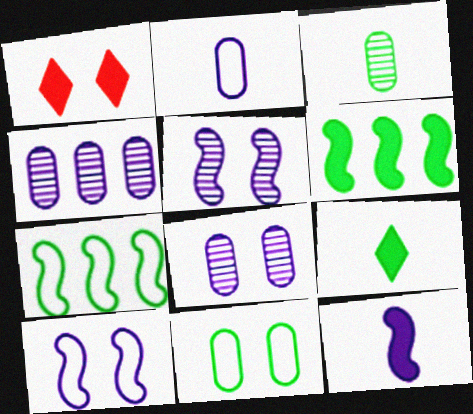[[1, 5, 11]]